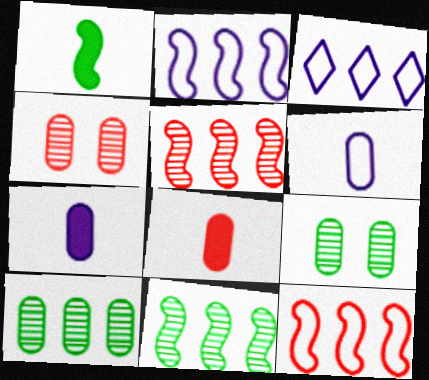[[1, 3, 4]]